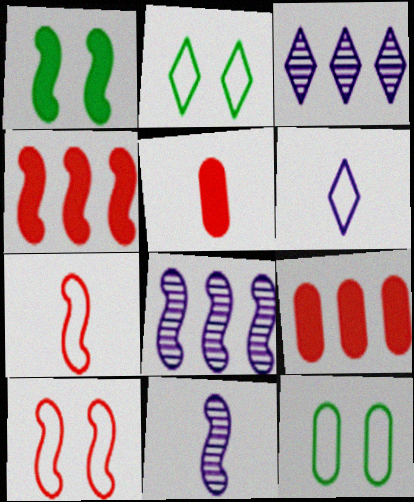[[1, 7, 8], 
[2, 5, 8], 
[2, 9, 11]]